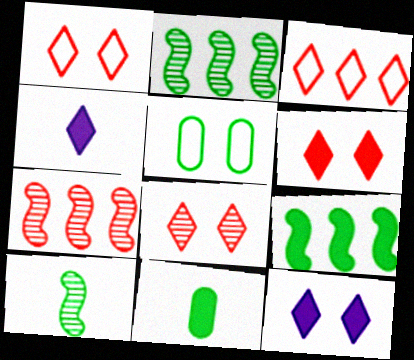[[1, 6, 8], 
[4, 5, 7]]